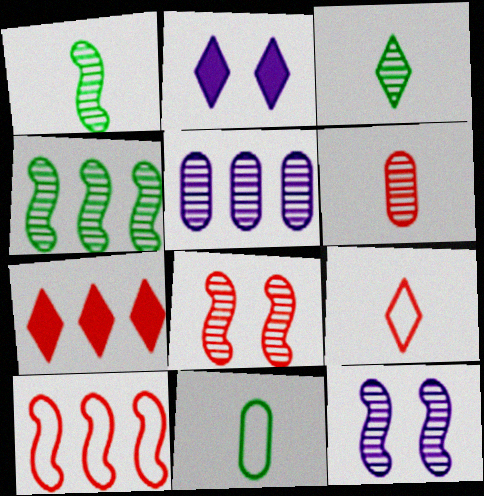[[3, 5, 8], 
[7, 11, 12]]